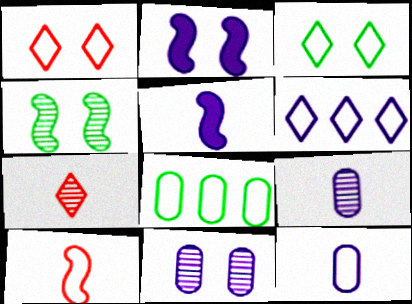[[2, 6, 9], 
[2, 7, 8], 
[5, 6, 11]]